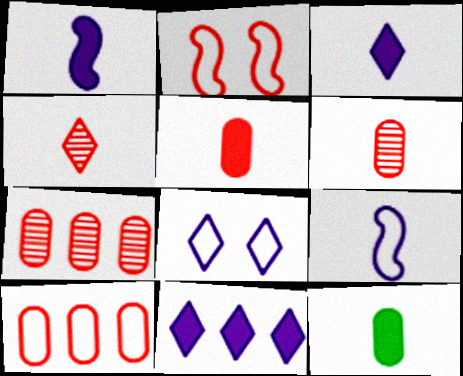[[4, 9, 12]]